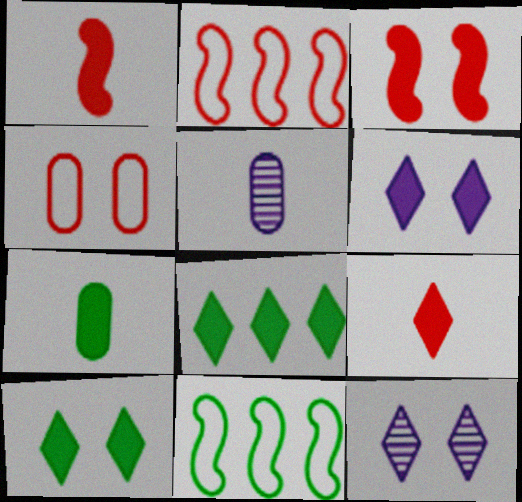[[2, 5, 10], 
[2, 7, 12], 
[6, 8, 9]]